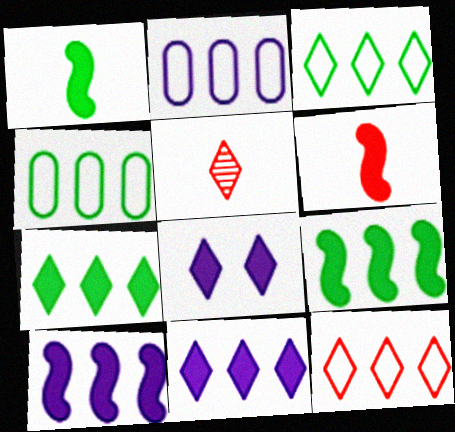[[3, 5, 8]]